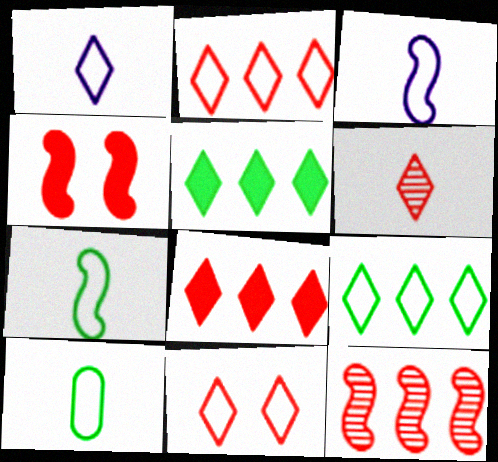[[1, 9, 11], 
[6, 8, 11]]